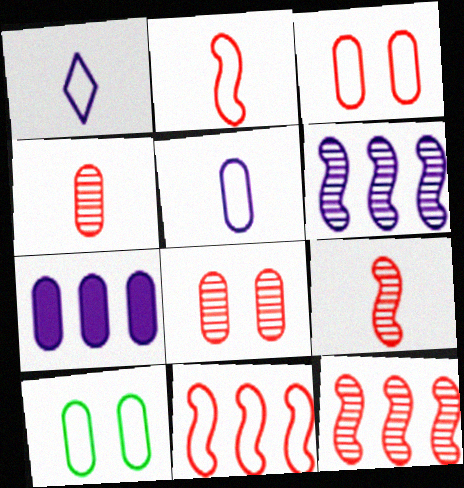[[1, 10, 11], 
[4, 7, 10]]